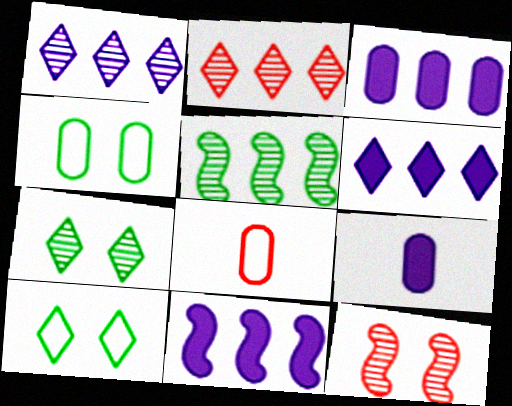[[3, 6, 11], 
[7, 8, 11]]